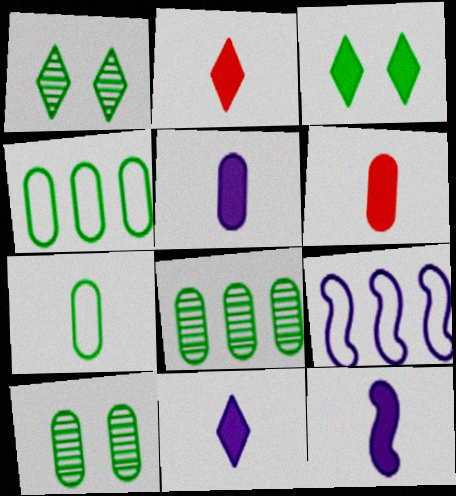[[1, 6, 9], 
[2, 9, 10], 
[5, 11, 12]]